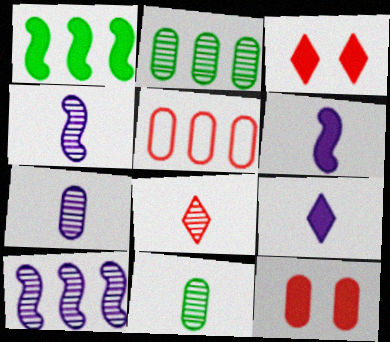[[1, 9, 12], 
[4, 8, 11]]